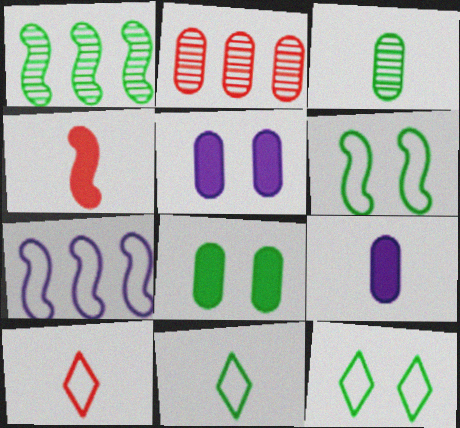[[1, 5, 10], 
[1, 8, 11]]